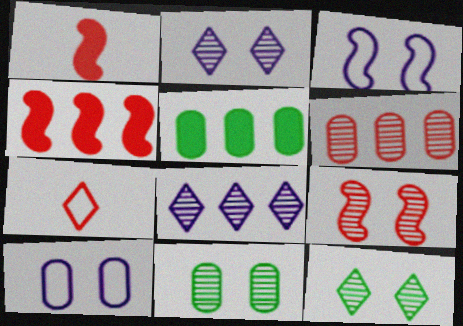[[2, 9, 11]]